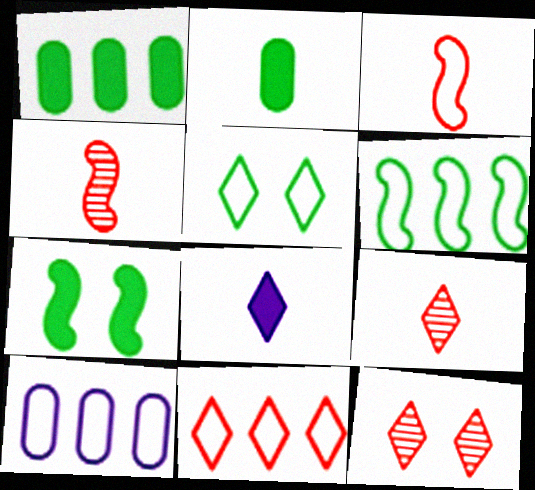[[3, 5, 10], 
[6, 10, 11], 
[7, 9, 10]]